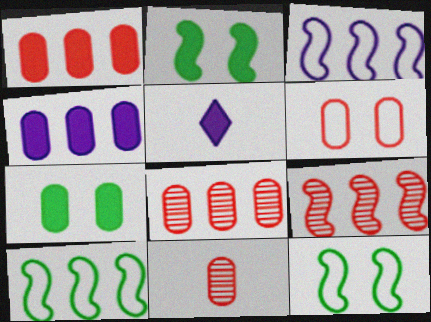[[1, 2, 5], 
[1, 6, 11], 
[5, 8, 12]]